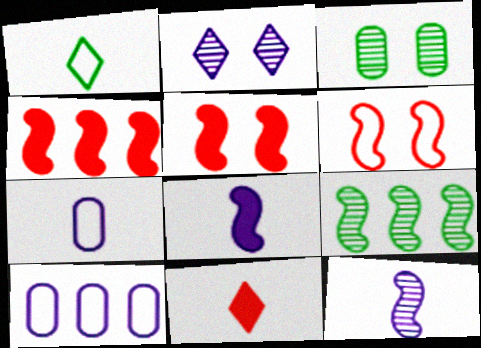[[1, 6, 10], 
[2, 8, 10], 
[6, 8, 9]]